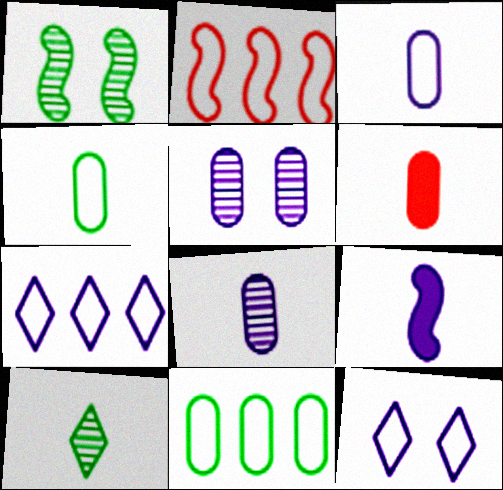[[1, 2, 9], 
[1, 6, 7], 
[2, 4, 12], 
[2, 7, 11], 
[4, 6, 8], 
[5, 6, 11], 
[5, 7, 9]]